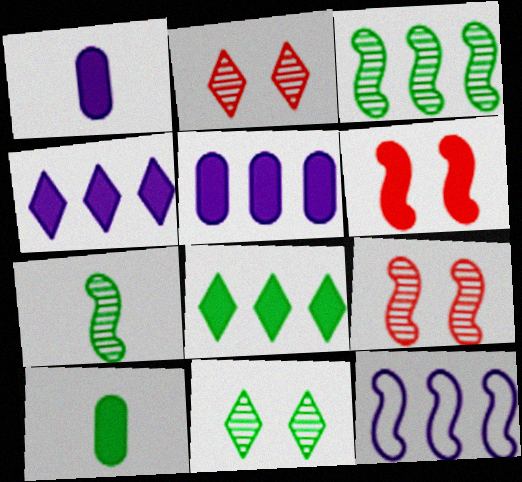[[1, 6, 8], 
[2, 10, 12], 
[4, 6, 10], 
[6, 7, 12]]